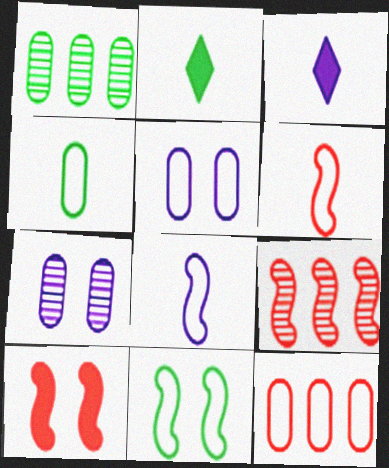[[1, 2, 11], 
[2, 5, 9], 
[4, 5, 12], 
[6, 9, 10]]